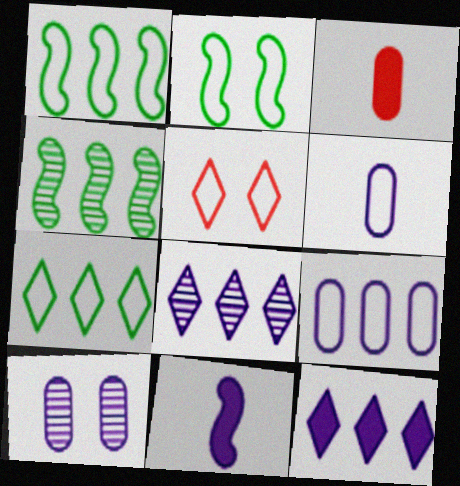[[1, 5, 6], 
[2, 3, 8]]